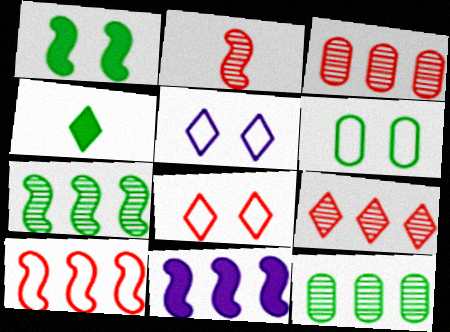[[4, 5, 9], 
[4, 6, 7], 
[7, 10, 11]]